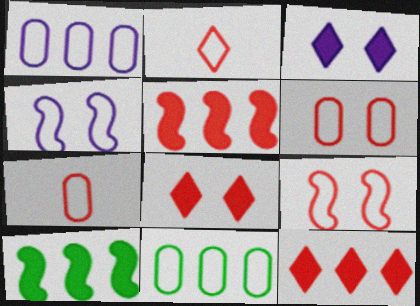[[2, 4, 11]]